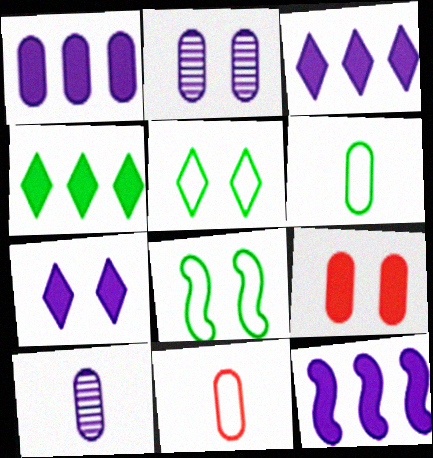[[1, 3, 12]]